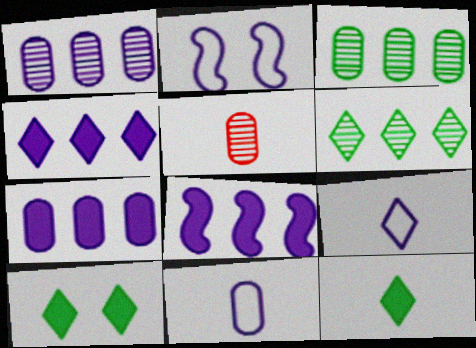[[4, 7, 8]]